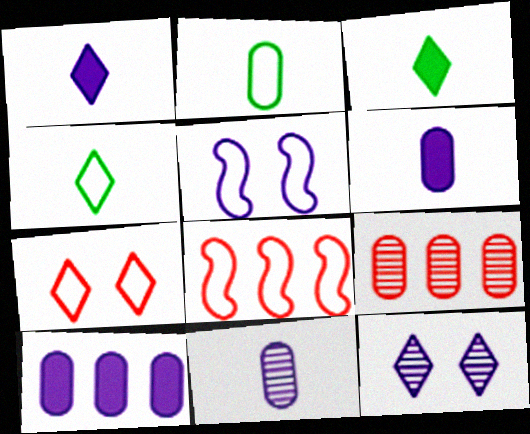[[3, 5, 9]]